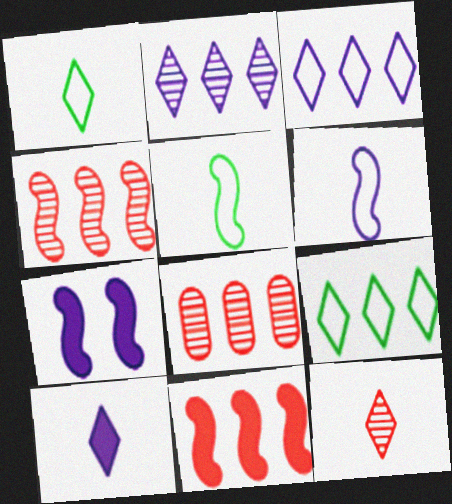[[1, 7, 8], 
[1, 10, 12], 
[4, 5, 7]]